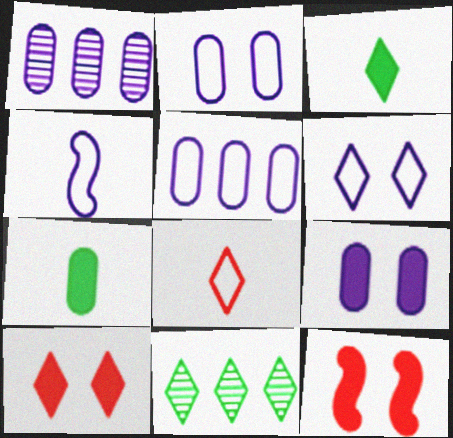[[4, 5, 6]]